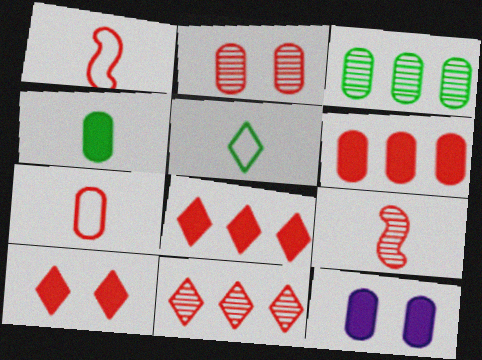[[1, 2, 8], 
[2, 6, 7], 
[2, 9, 11], 
[3, 7, 12], 
[4, 6, 12]]